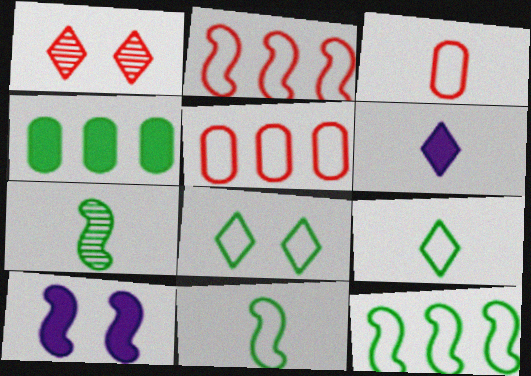[[2, 7, 10], 
[3, 6, 7], 
[4, 7, 8]]